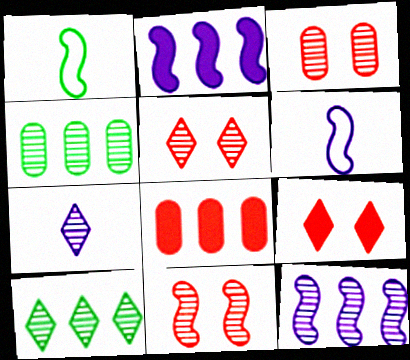[[1, 2, 11], 
[3, 5, 11], 
[4, 6, 9], 
[4, 7, 11], 
[5, 7, 10]]